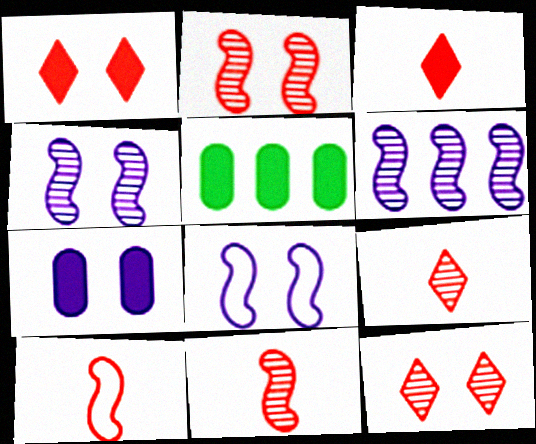[[5, 8, 9]]